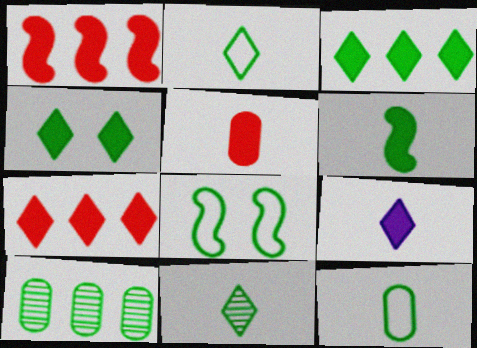[[4, 7, 9], 
[5, 6, 9], 
[6, 11, 12]]